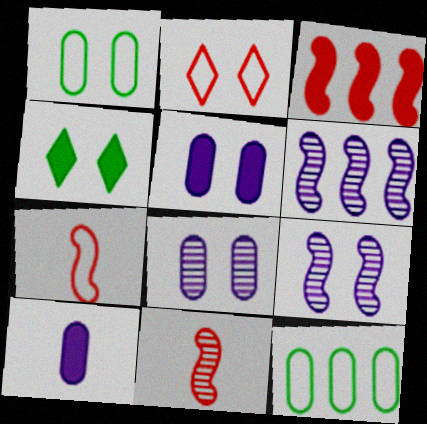[[3, 4, 10]]